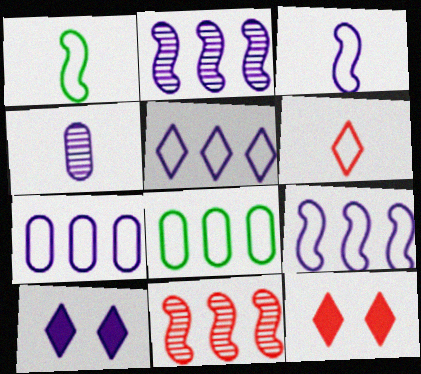[[4, 9, 10], 
[5, 7, 9]]